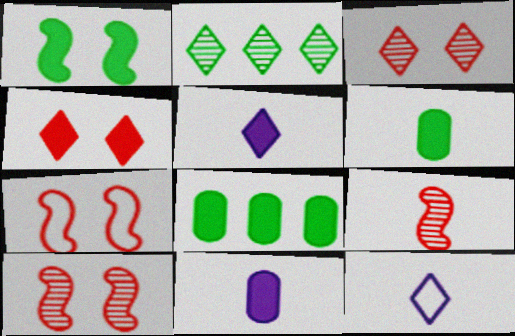[[2, 4, 12], 
[2, 7, 11], 
[6, 9, 12], 
[8, 10, 12]]